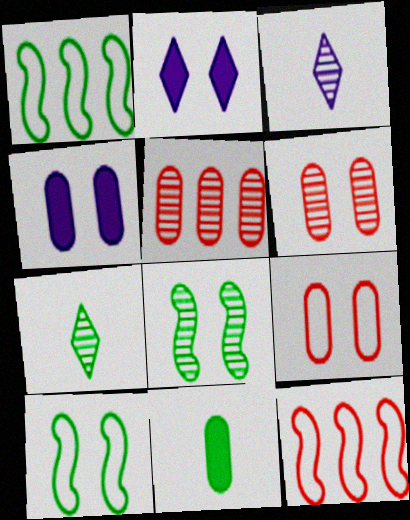[[2, 6, 10], 
[2, 8, 9], 
[3, 5, 8], 
[4, 7, 12]]